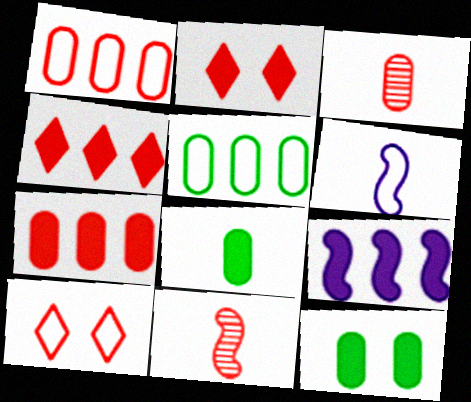[[1, 2, 11], 
[2, 8, 9], 
[5, 6, 10], 
[7, 10, 11]]